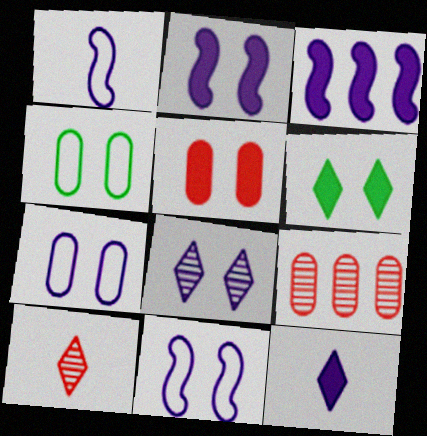[[1, 6, 9], 
[2, 5, 6], 
[2, 7, 8], 
[3, 4, 10]]